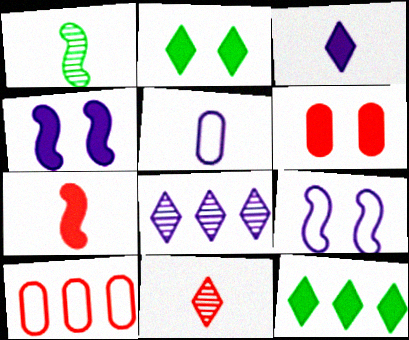[[2, 4, 6], 
[4, 5, 8]]